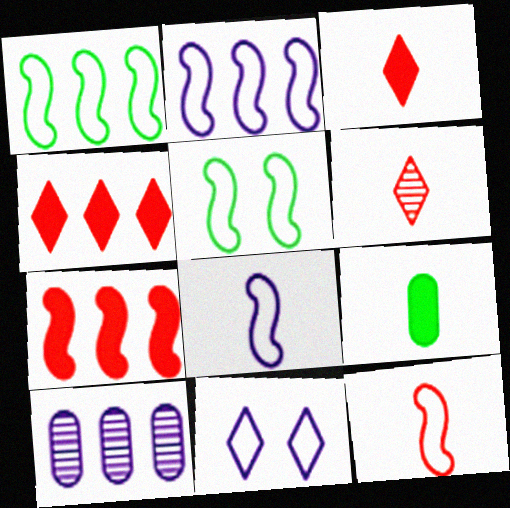[[1, 4, 10], 
[2, 5, 12], 
[3, 5, 10], 
[6, 8, 9]]